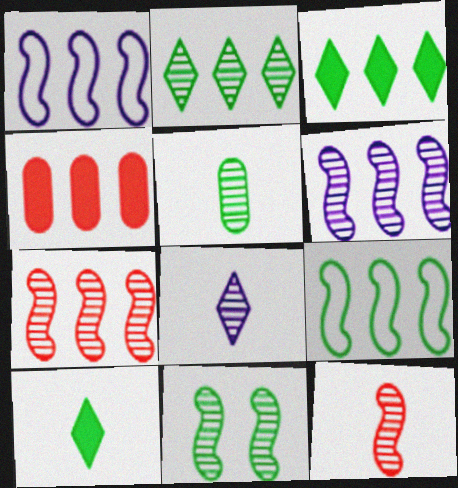[[1, 2, 4], 
[2, 5, 11], 
[5, 8, 12], 
[6, 11, 12]]